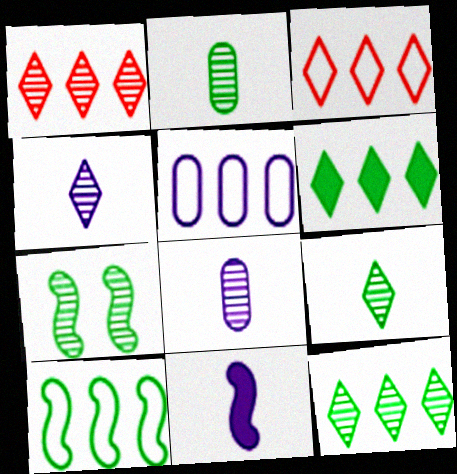[[1, 7, 8], 
[2, 7, 12], 
[3, 5, 10]]